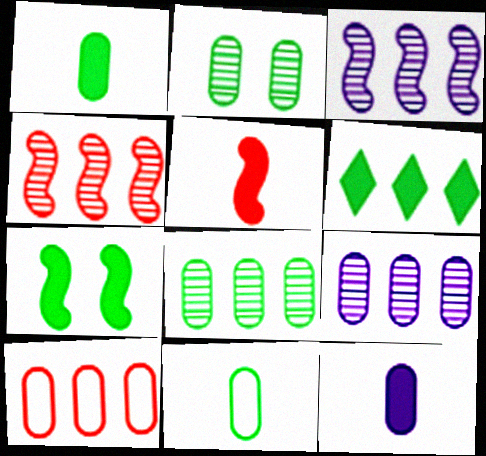[[1, 6, 7], 
[2, 10, 12], 
[3, 6, 10]]